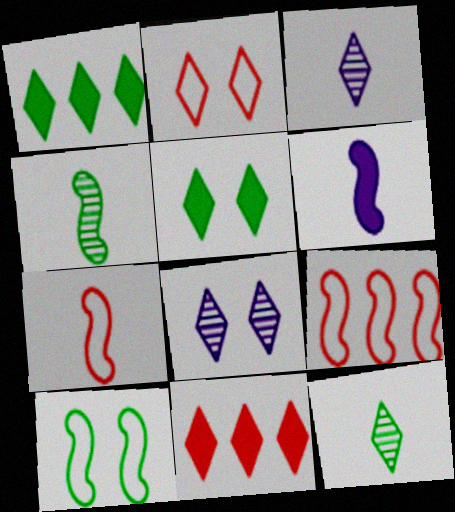[[1, 2, 3], 
[2, 5, 8], 
[4, 6, 7]]